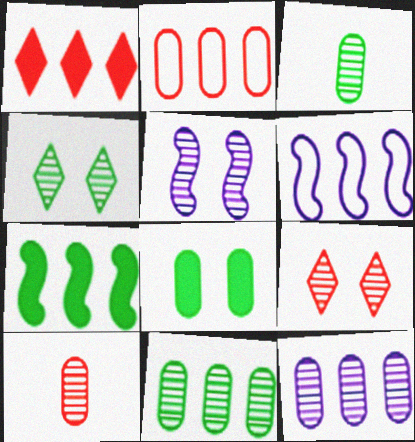[[1, 6, 11]]